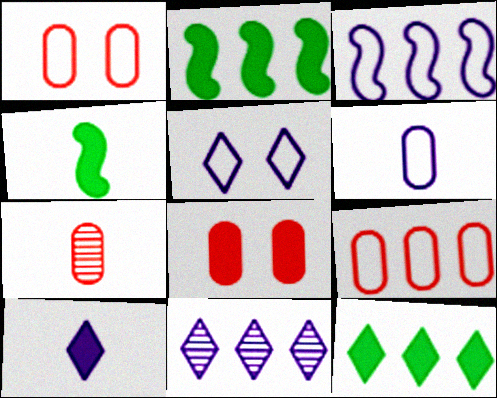[[1, 4, 11], 
[2, 5, 7], 
[2, 8, 10], 
[2, 9, 11], 
[3, 5, 6], 
[5, 10, 11], 
[7, 8, 9]]